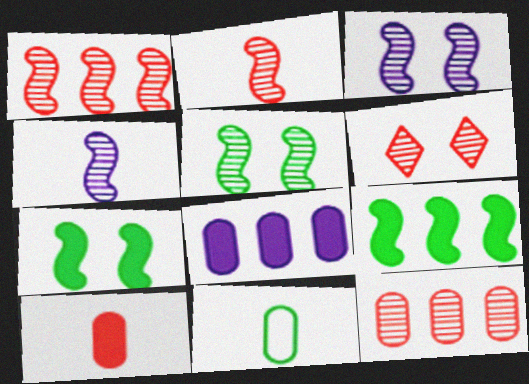[[1, 4, 5], 
[2, 6, 12]]